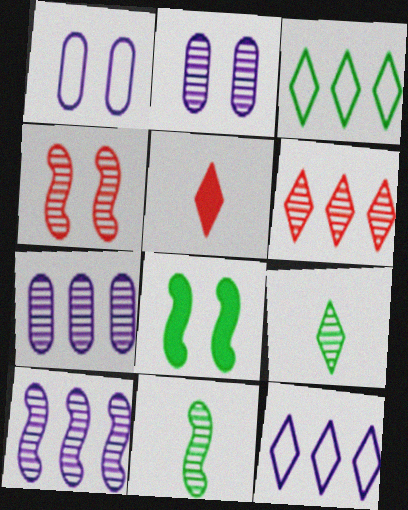[[2, 6, 11], 
[4, 7, 9], 
[4, 10, 11]]